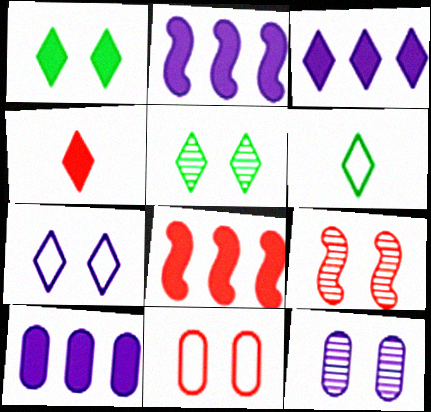[[1, 3, 4], 
[2, 3, 10], 
[5, 9, 12], 
[6, 8, 12], 
[6, 9, 10]]